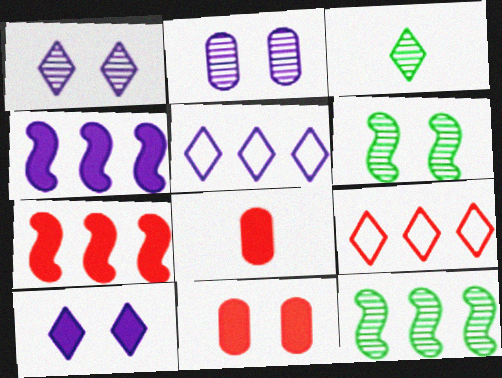[[3, 9, 10], 
[5, 6, 8]]